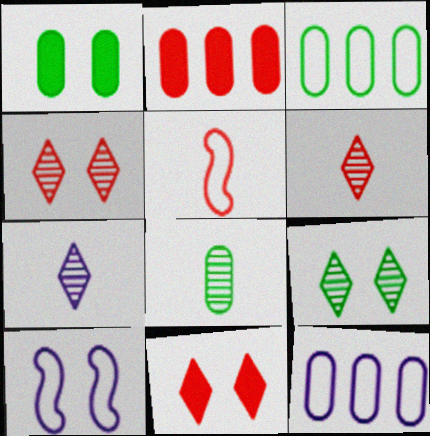[[1, 3, 8], 
[1, 4, 10], 
[2, 4, 5]]